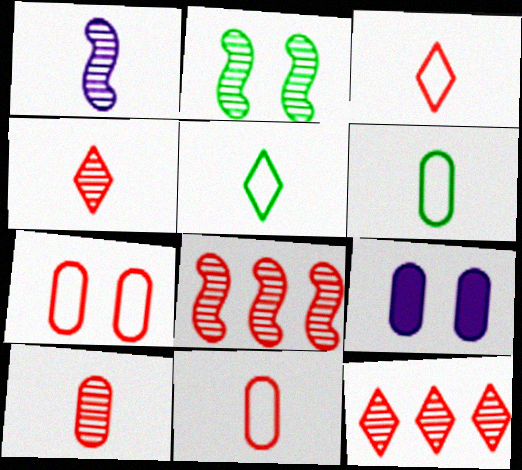[[1, 2, 8], 
[5, 8, 9]]